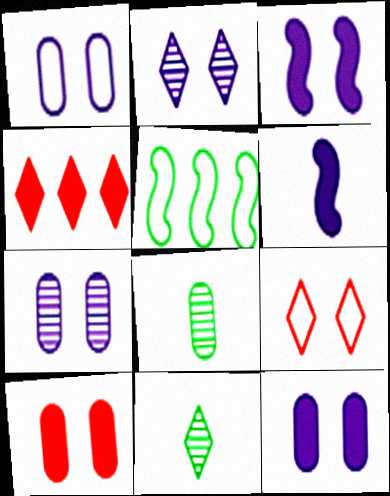[[1, 2, 3], 
[1, 7, 12]]